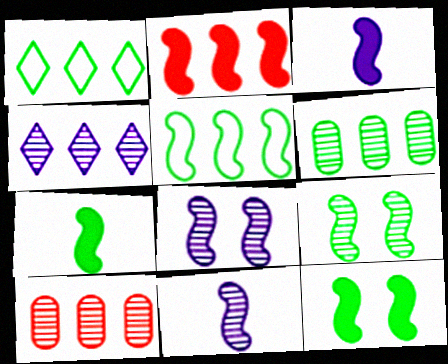[[2, 3, 12], 
[5, 7, 9]]